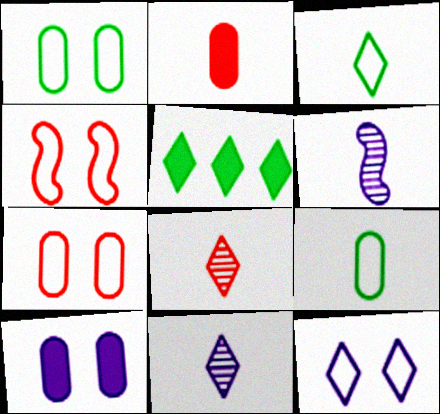[[1, 4, 12], 
[2, 3, 6], 
[5, 6, 7], 
[5, 8, 12]]